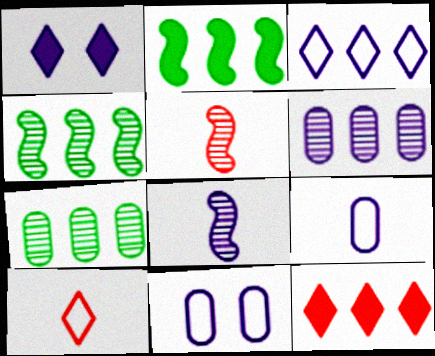[]